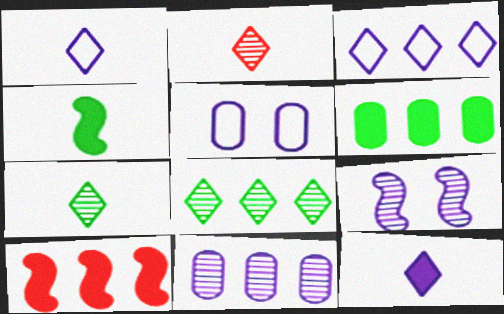[[5, 7, 10]]